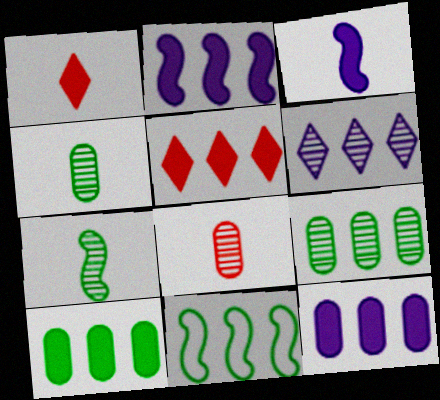[[2, 5, 10]]